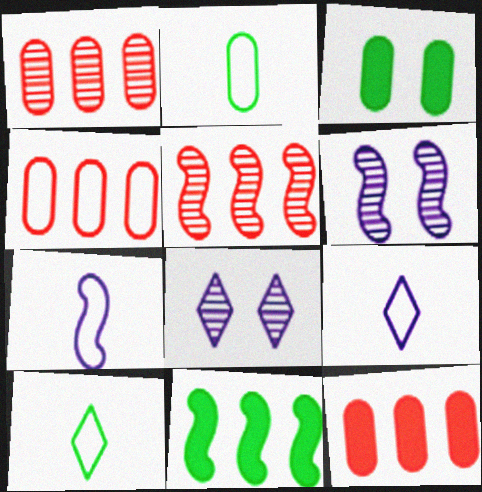[[1, 4, 12], 
[3, 5, 9], 
[6, 10, 12]]